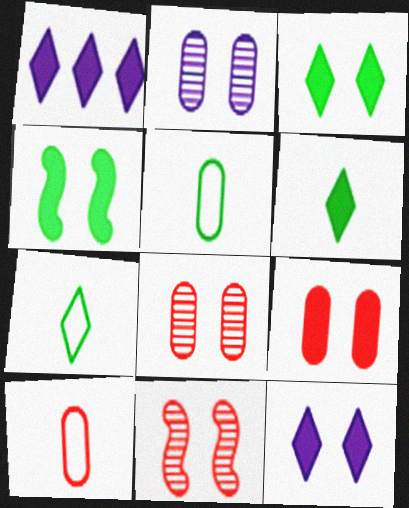[[1, 5, 11], 
[4, 9, 12]]